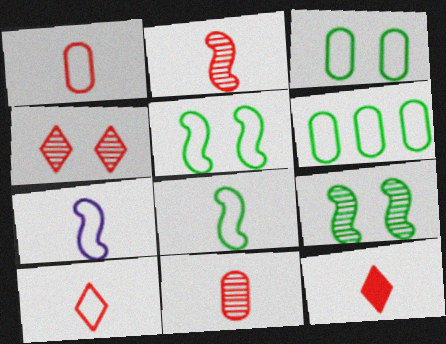[[1, 2, 12]]